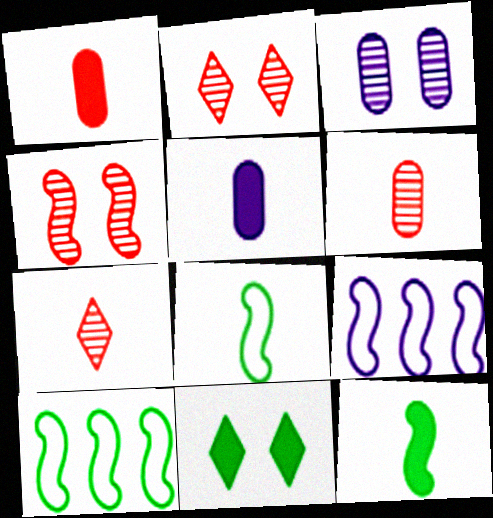[[2, 5, 10], 
[4, 9, 12], 
[5, 7, 8], 
[6, 9, 11]]